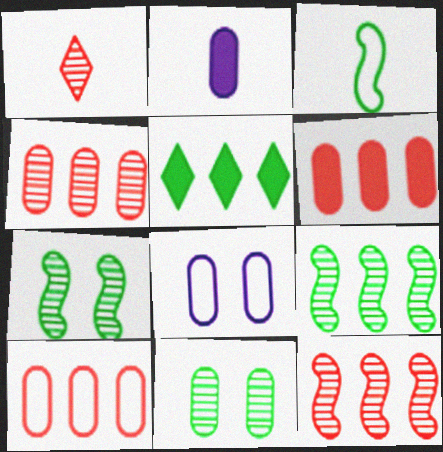[[1, 2, 3], 
[2, 10, 11], 
[3, 5, 11], 
[4, 6, 10]]